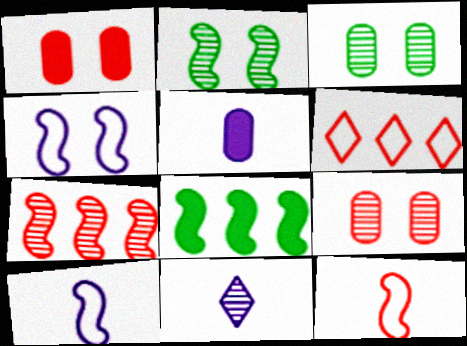[[2, 5, 6], 
[3, 7, 11], 
[5, 10, 11]]